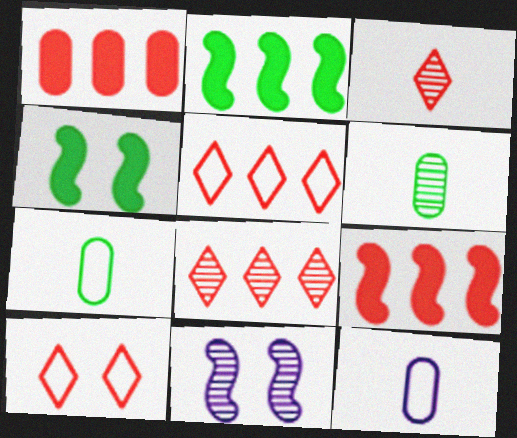[[4, 8, 12], 
[6, 8, 11]]